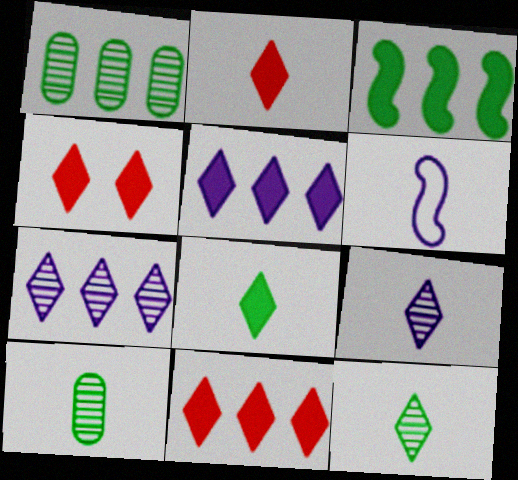[[1, 4, 6], 
[2, 4, 11], 
[2, 6, 10], 
[4, 5, 8]]